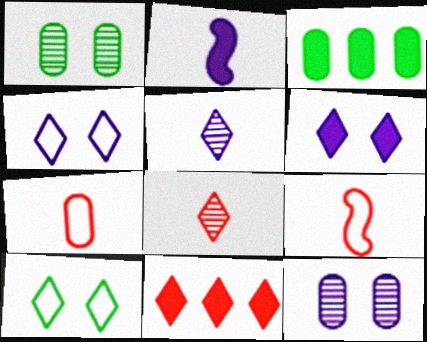[[3, 7, 12], 
[5, 10, 11]]